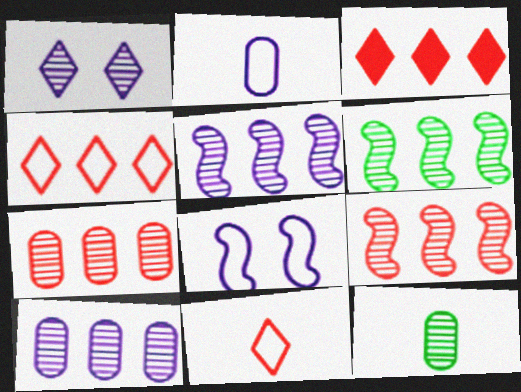[[1, 9, 12], 
[3, 8, 12], 
[5, 6, 9]]